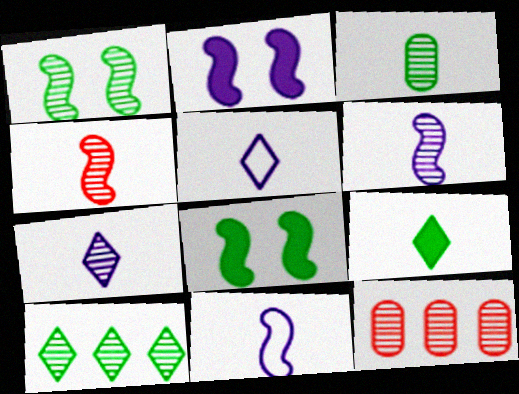[[1, 3, 10], 
[1, 7, 12], 
[3, 4, 7], 
[5, 8, 12]]